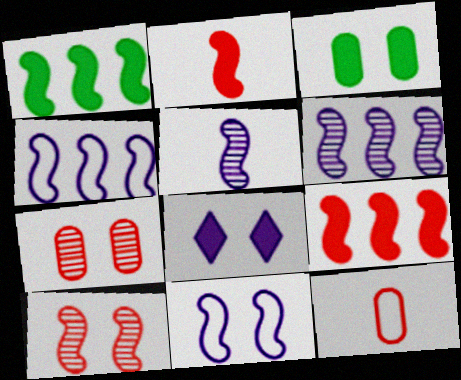[]